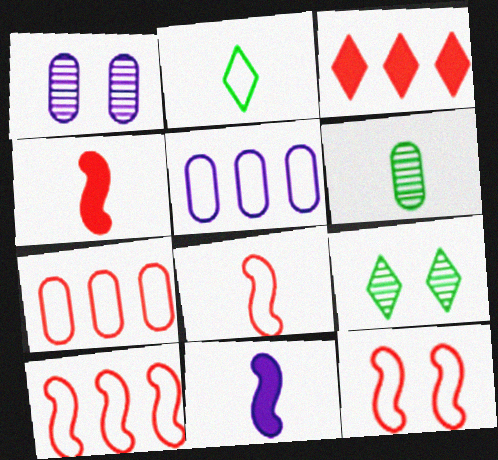[[2, 5, 12], 
[4, 5, 9], 
[7, 9, 11], 
[8, 10, 12]]